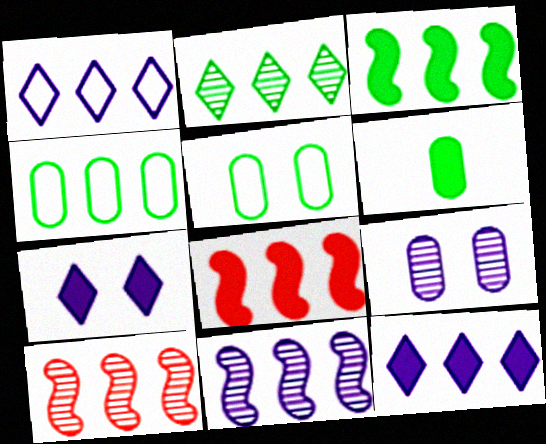[[2, 3, 4], 
[4, 10, 12], 
[6, 7, 8]]